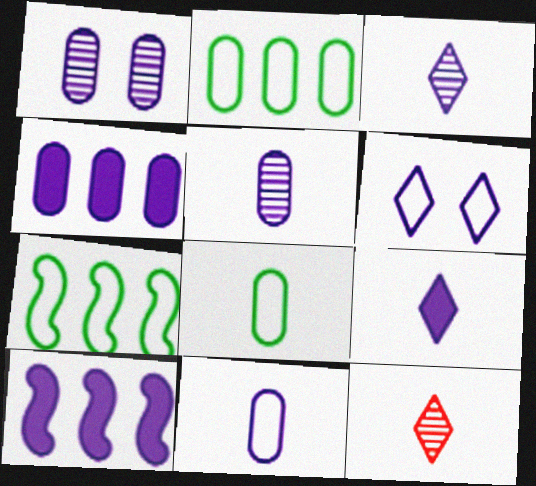[[1, 4, 11], 
[5, 6, 10]]